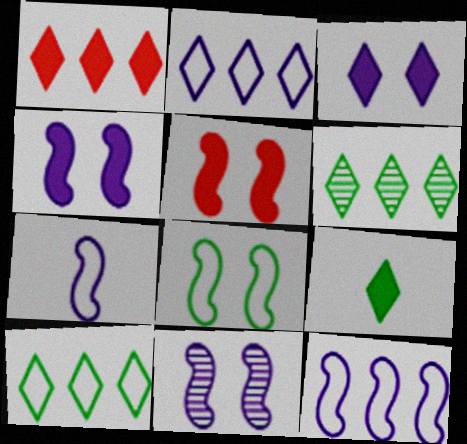[[1, 2, 6], 
[1, 3, 9], 
[5, 8, 11]]